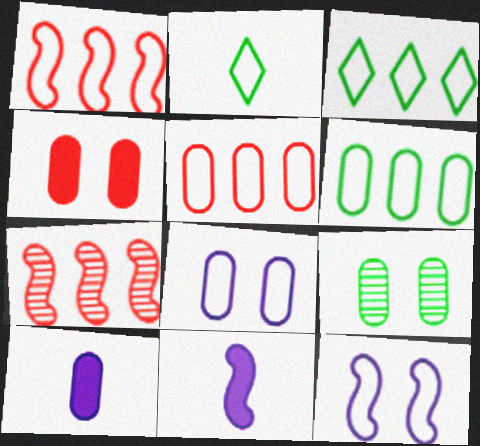[[1, 2, 8], 
[2, 5, 12], 
[4, 8, 9], 
[5, 9, 10]]